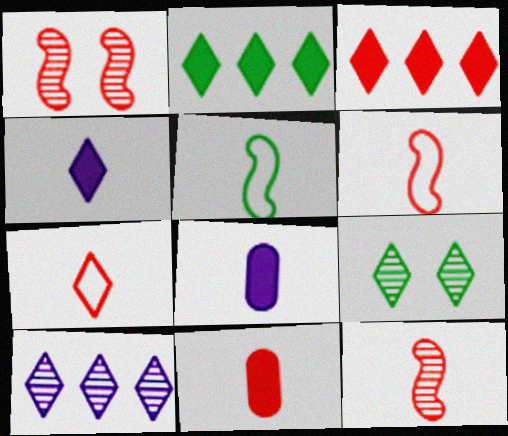[[7, 11, 12]]